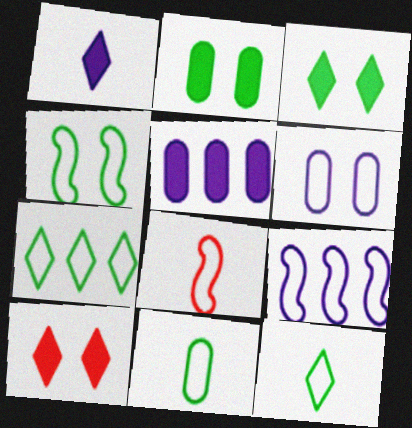[[4, 7, 11], 
[4, 8, 9], 
[6, 7, 8]]